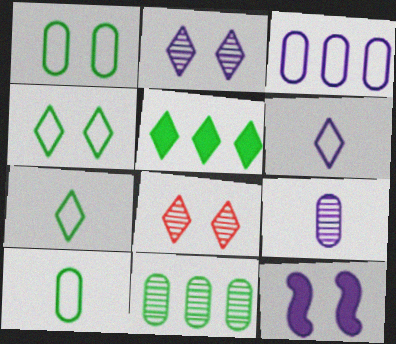[[1, 8, 12], 
[5, 6, 8]]